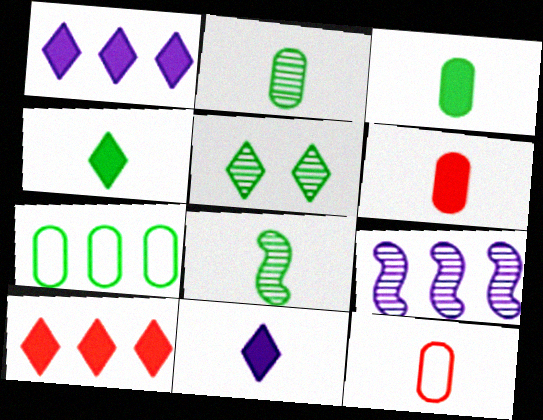[[7, 9, 10], 
[8, 11, 12]]